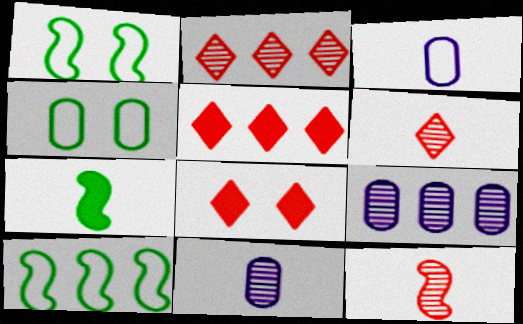[[1, 5, 11], 
[3, 6, 7], 
[5, 9, 10], 
[8, 10, 11]]